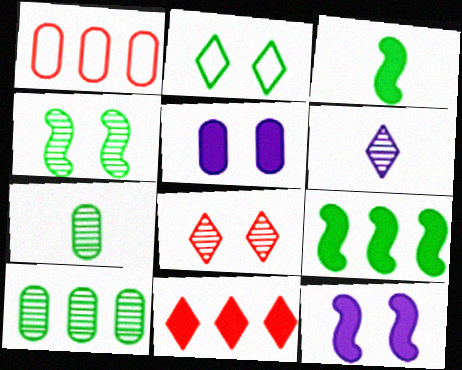[[1, 5, 7], 
[2, 3, 10], 
[2, 6, 11], 
[2, 7, 9], 
[3, 5, 11]]